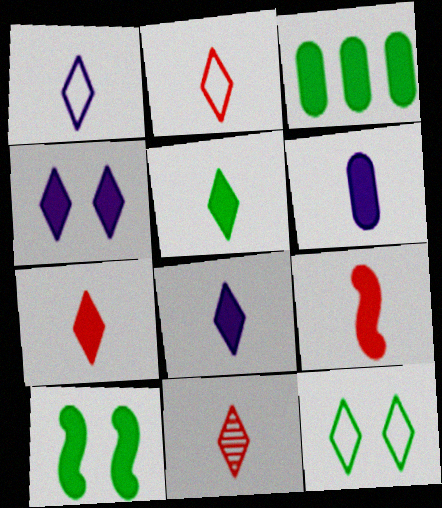[[1, 5, 11], 
[2, 7, 11], 
[3, 4, 9], 
[3, 5, 10], 
[5, 6, 9], 
[5, 7, 8]]